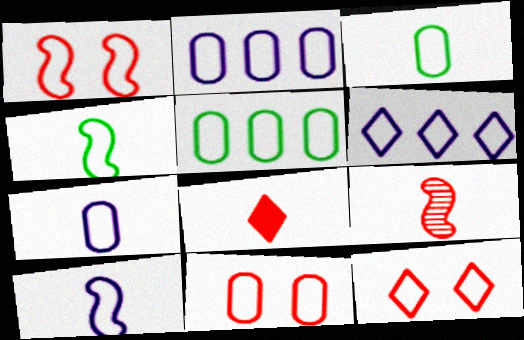[[1, 3, 6], 
[1, 11, 12], 
[2, 3, 11], 
[2, 4, 12], 
[4, 6, 11], 
[5, 7, 11], 
[5, 10, 12]]